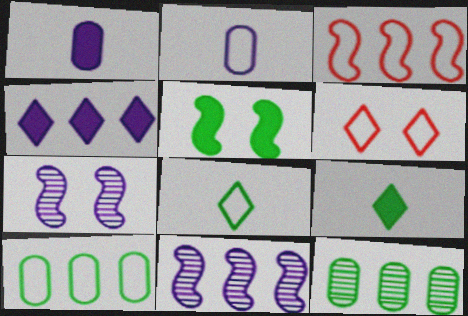[[2, 4, 7], 
[3, 4, 12], 
[5, 8, 12]]